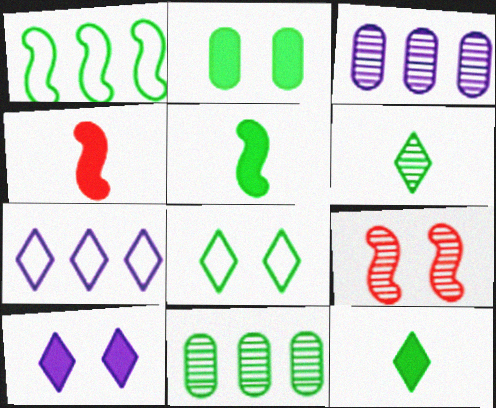[[1, 2, 6], 
[3, 4, 8], 
[3, 6, 9], 
[5, 8, 11]]